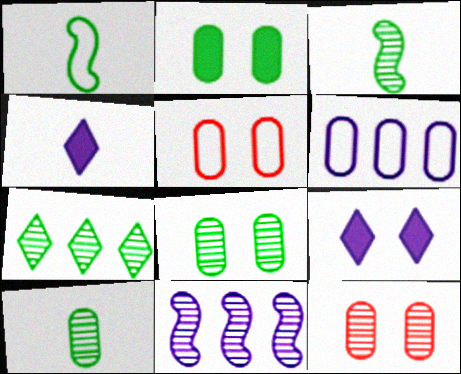[[1, 2, 7], 
[3, 7, 8]]